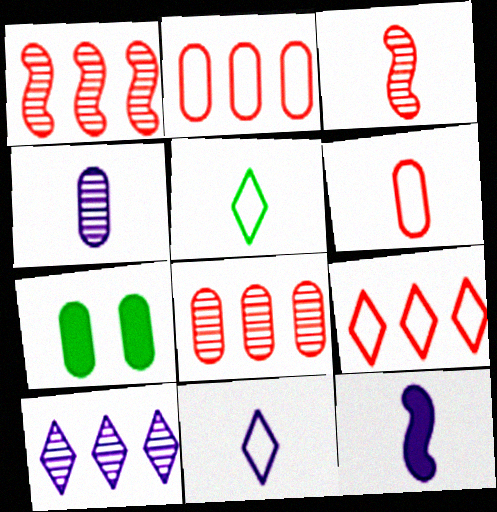[[1, 7, 11], 
[2, 4, 7], 
[4, 11, 12]]